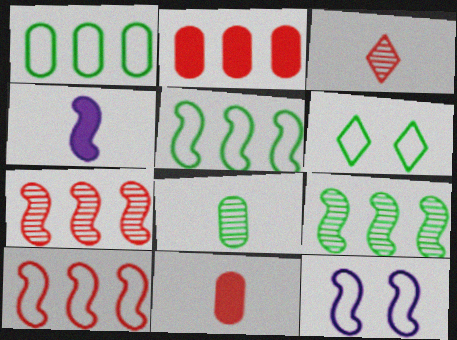[]